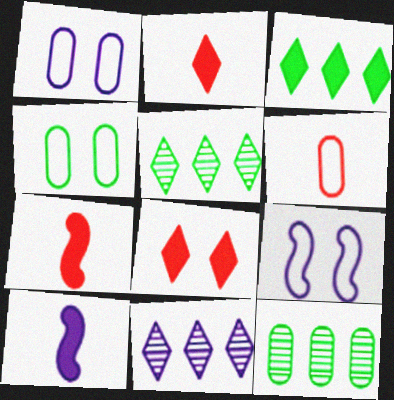[[1, 5, 7], 
[1, 10, 11], 
[2, 9, 12], 
[4, 7, 11]]